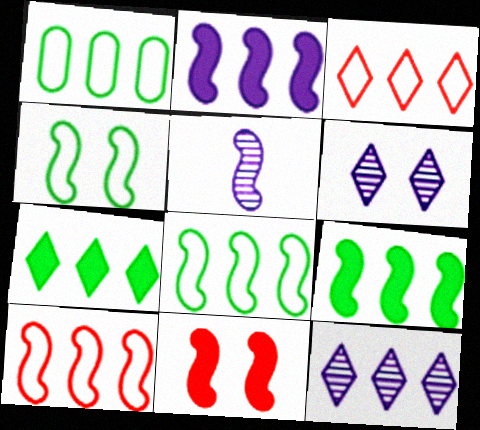[[3, 7, 12], 
[5, 8, 11]]